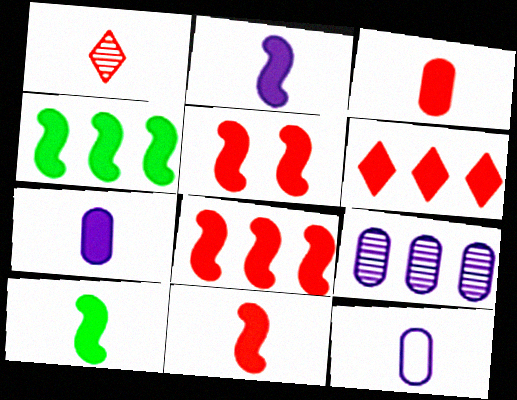[[1, 10, 12], 
[2, 4, 5], 
[2, 10, 11], 
[3, 5, 6], 
[5, 8, 11]]